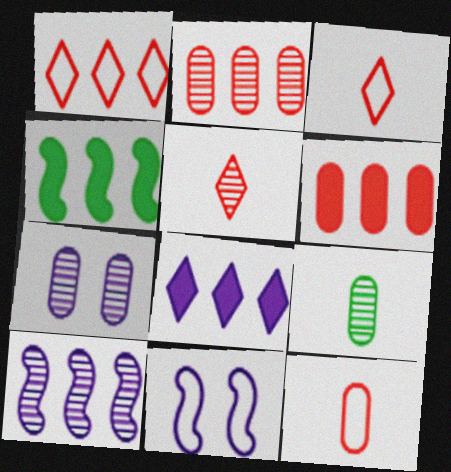[[2, 7, 9], 
[3, 4, 7], 
[4, 6, 8]]